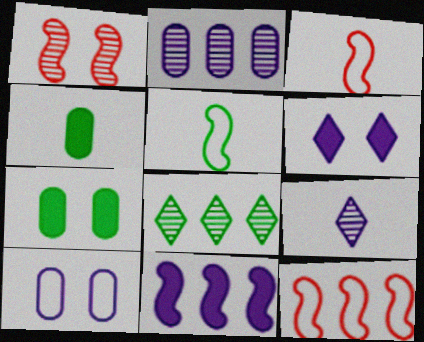[[1, 5, 11], 
[3, 4, 9], 
[5, 7, 8], 
[7, 9, 12], 
[9, 10, 11]]